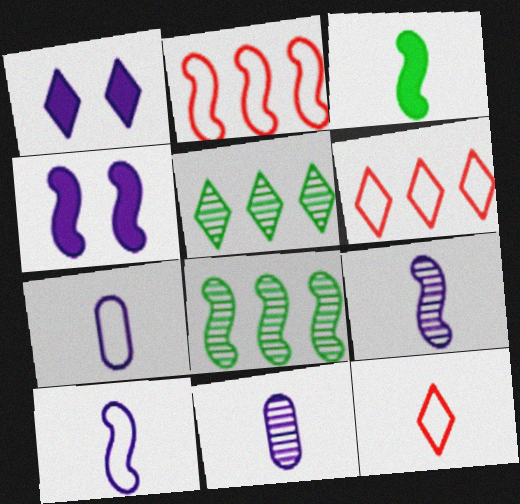[[1, 5, 12], 
[3, 11, 12]]